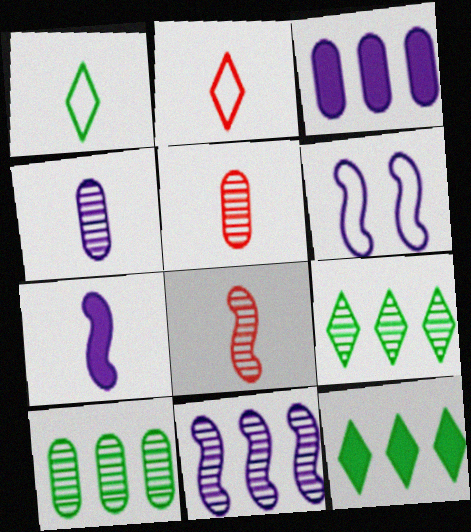[[1, 5, 7], 
[5, 6, 12], 
[6, 7, 11]]